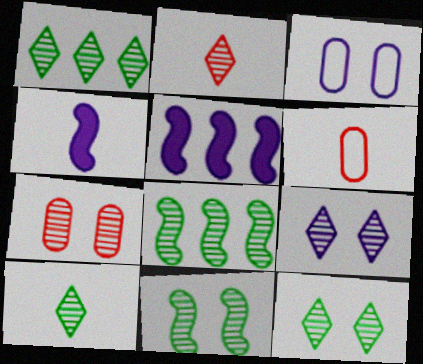[[1, 2, 9], 
[1, 10, 12], 
[4, 6, 10], 
[5, 6, 12], 
[7, 9, 11]]